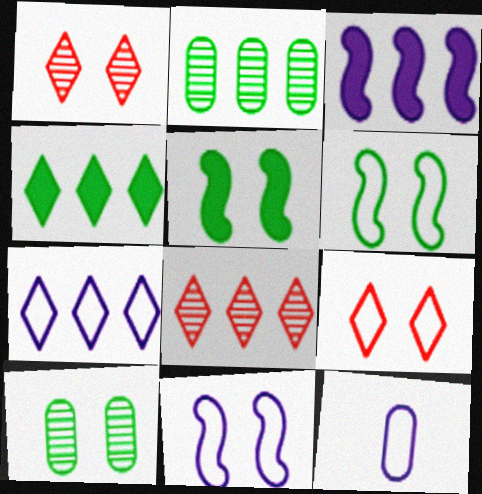[[4, 7, 8], 
[5, 8, 12], 
[7, 11, 12]]